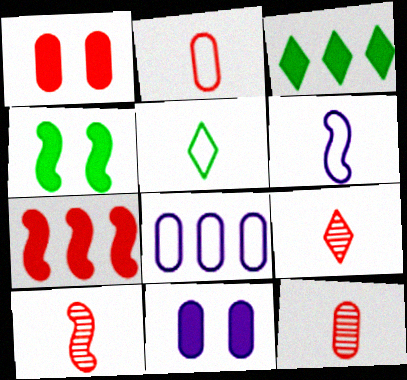[[2, 5, 6], 
[4, 8, 9], 
[9, 10, 12]]